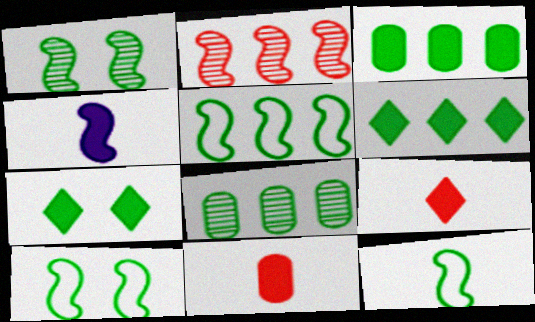[[2, 4, 10], 
[5, 6, 8], 
[5, 10, 12], 
[7, 8, 12]]